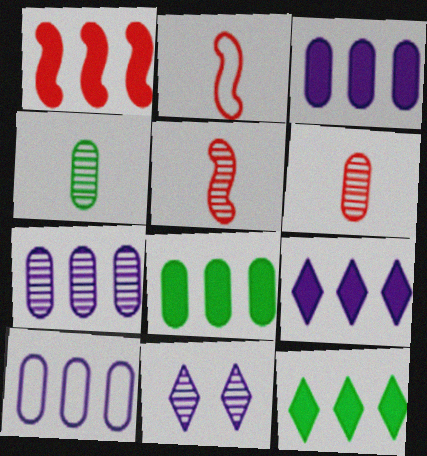[[1, 3, 12], 
[1, 8, 9], 
[2, 8, 11], 
[3, 7, 10]]